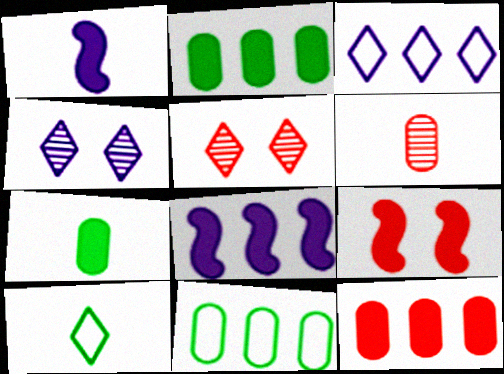[[1, 5, 11], 
[1, 6, 10]]